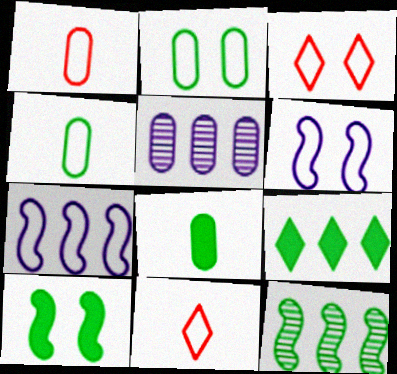[[2, 3, 6], 
[2, 7, 11], 
[3, 4, 7], 
[5, 10, 11], 
[8, 9, 10]]